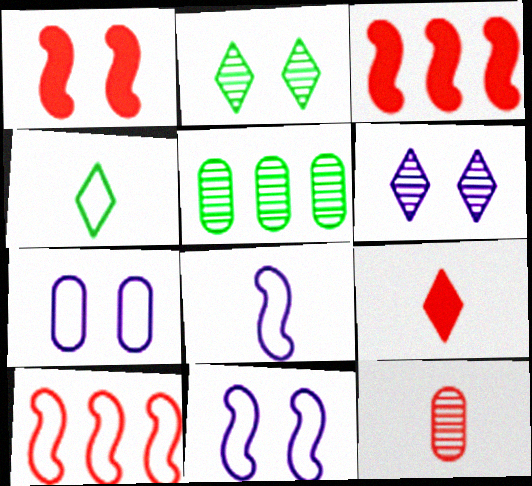[[1, 2, 7], 
[4, 7, 10], 
[5, 9, 11]]